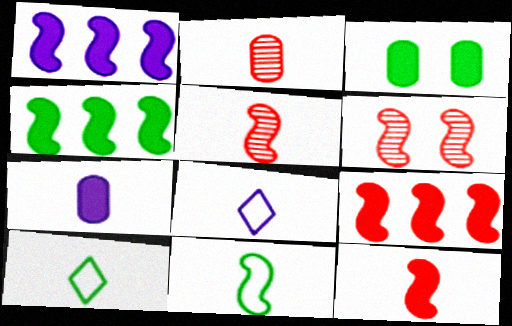[[1, 4, 9], 
[1, 6, 11], 
[5, 7, 10]]